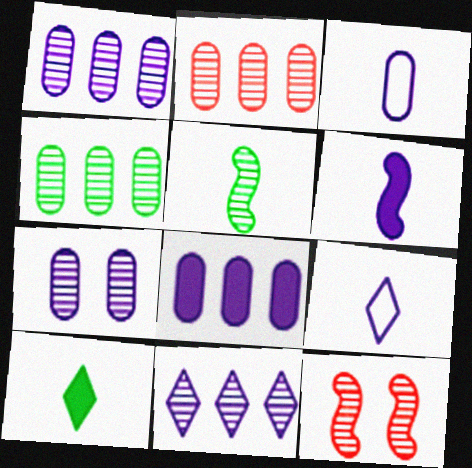[[1, 2, 4], 
[3, 7, 8]]